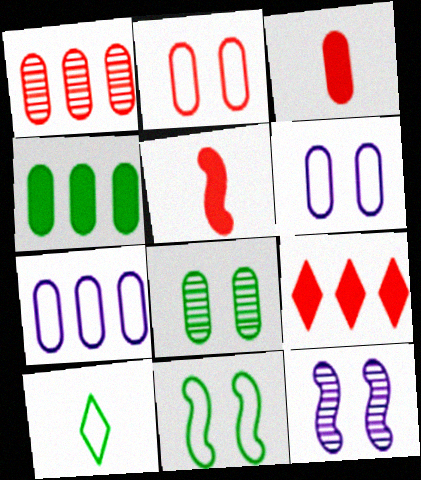[[1, 2, 3], 
[1, 4, 7], 
[3, 7, 8]]